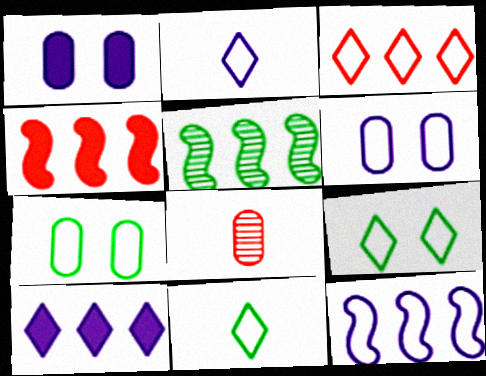[[2, 3, 9], 
[2, 6, 12], 
[4, 5, 12]]